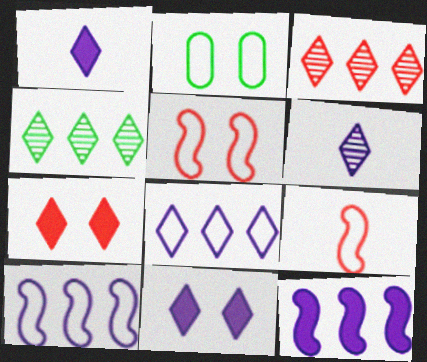[[2, 8, 9], 
[6, 8, 11]]